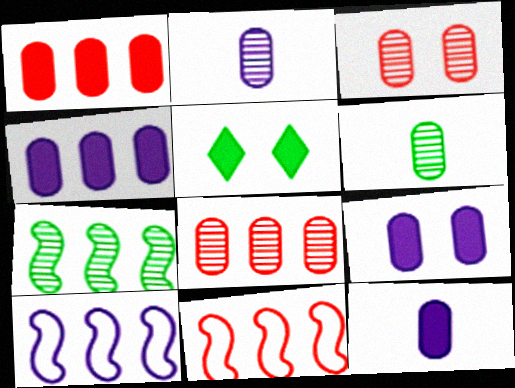[[2, 5, 11], 
[4, 9, 12]]